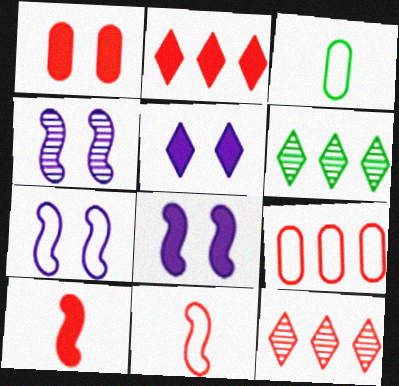[[1, 2, 10], 
[1, 11, 12], 
[2, 3, 4], 
[3, 8, 12], 
[4, 7, 8]]